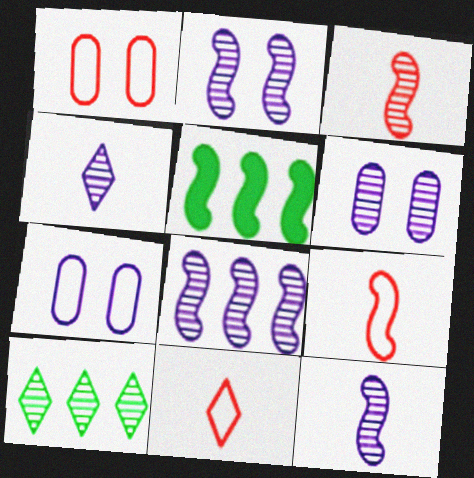[[1, 4, 5], 
[2, 5, 9], 
[2, 8, 12], 
[3, 6, 10], 
[4, 6, 8], 
[5, 6, 11]]